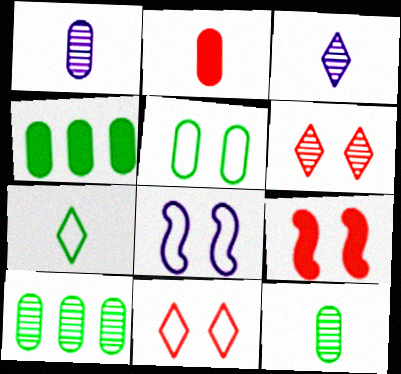[[4, 5, 12], 
[5, 8, 11]]